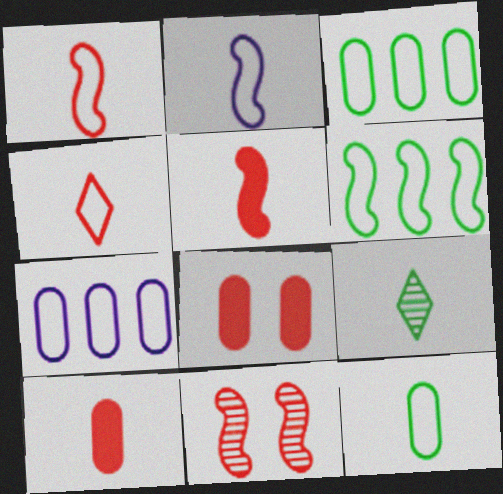[[2, 4, 12], 
[2, 9, 10]]